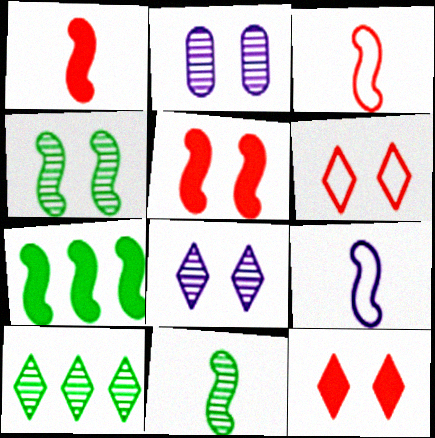[[1, 9, 11]]